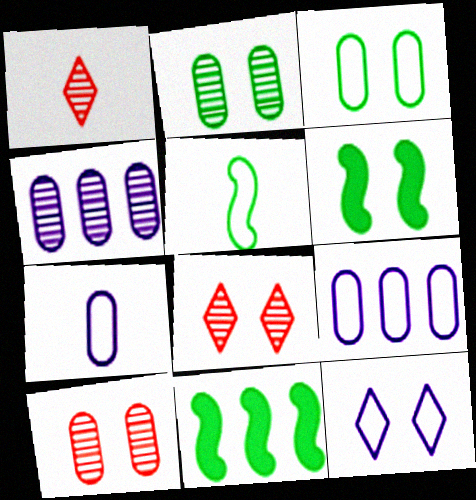[[1, 6, 9], 
[6, 10, 12], 
[7, 8, 11]]